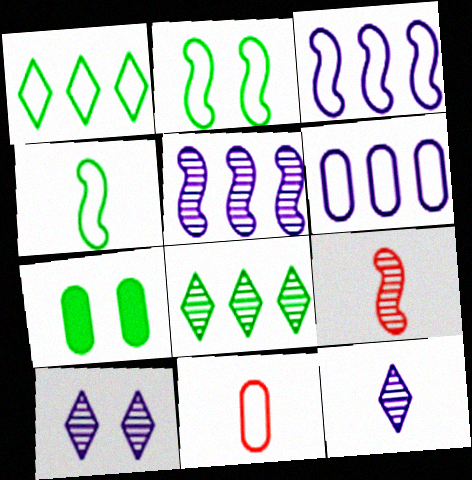[[4, 7, 8]]